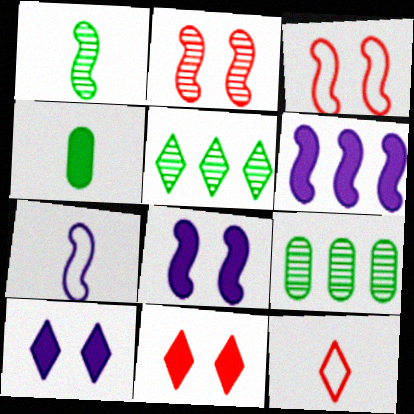[[1, 3, 6], 
[4, 6, 11], 
[5, 10, 12], 
[7, 9, 11], 
[8, 9, 12]]